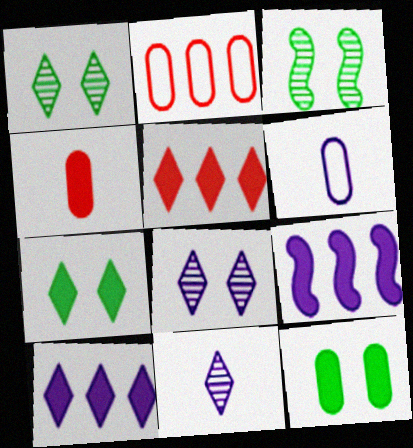[[3, 5, 6], 
[4, 7, 9], 
[6, 8, 9]]